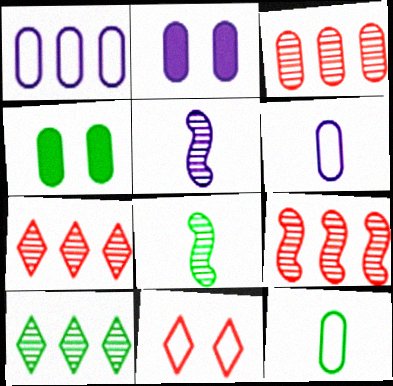[[2, 3, 12], 
[3, 4, 6], 
[3, 7, 9]]